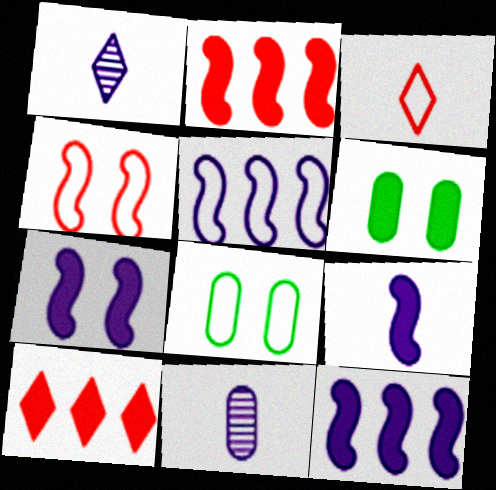[[1, 2, 8], 
[3, 5, 8], 
[6, 9, 10], 
[7, 9, 12]]